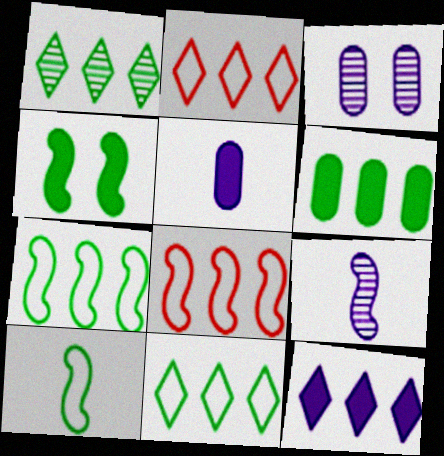[[1, 2, 12], 
[1, 6, 7], 
[4, 8, 9]]